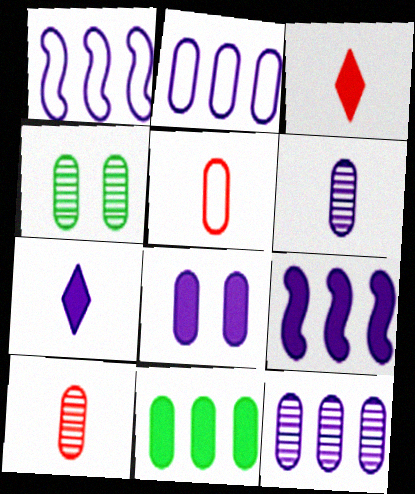[[1, 3, 4], 
[2, 6, 8], 
[4, 10, 12], 
[7, 8, 9]]